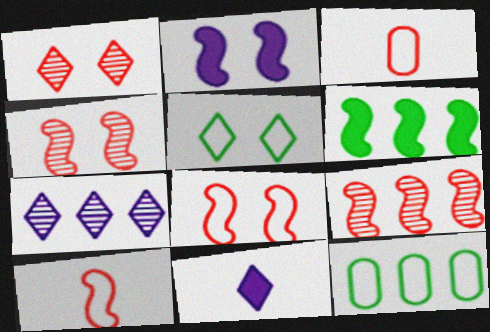[[4, 11, 12]]